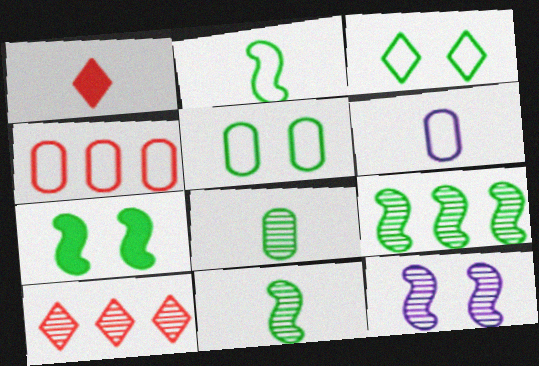[[1, 6, 11], 
[2, 7, 9], 
[4, 5, 6], 
[6, 7, 10], 
[8, 10, 12]]